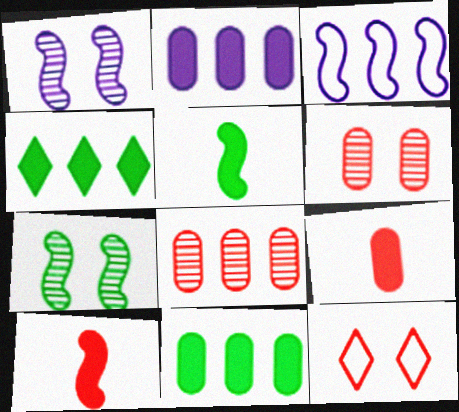[[3, 4, 8], 
[3, 7, 10], 
[8, 10, 12]]